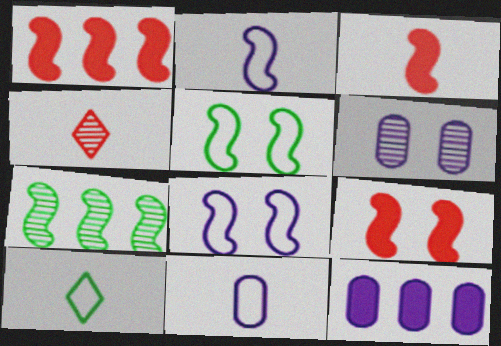[[1, 3, 9], 
[1, 6, 10], 
[2, 7, 9], 
[3, 7, 8], 
[4, 5, 12], 
[4, 6, 7], 
[6, 11, 12]]